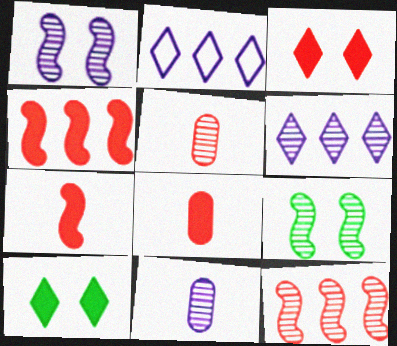[[1, 6, 11], 
[2, 8, 9], 
[3, 4, 8], 
[5, 6, 9]]